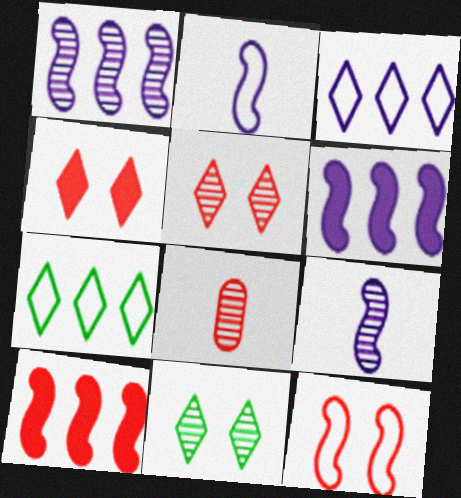[[1, 8, 11]]